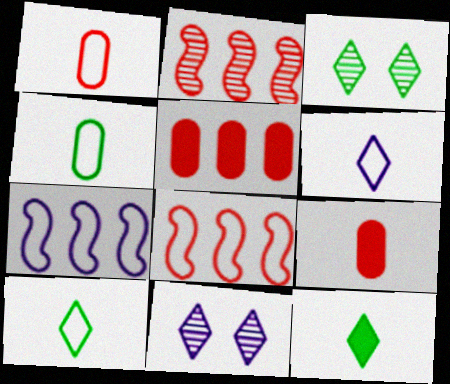[[3, 7, 9]]